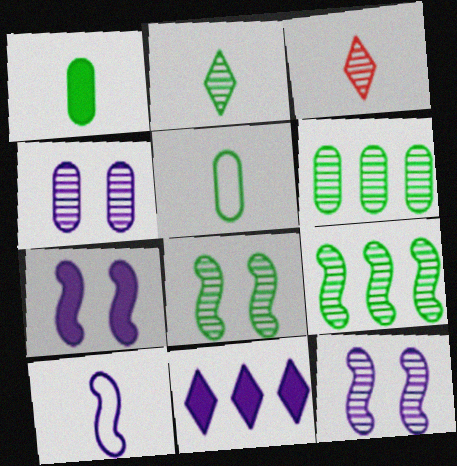[[1, 3, 10], 
[2, 6, 8], 
[3, 4, 9], 
[3, 6, 12], 
[4, 10, 11]]